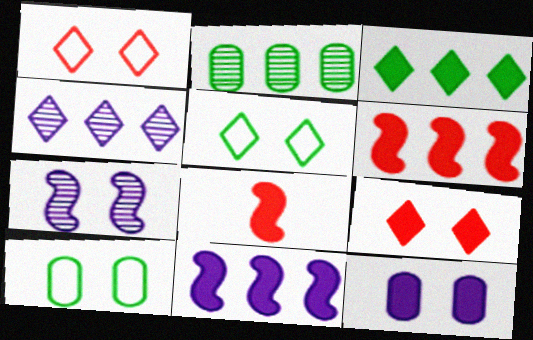[[3, 8, 12], 
[4, 8, 10], 
[7, 9, 10]]